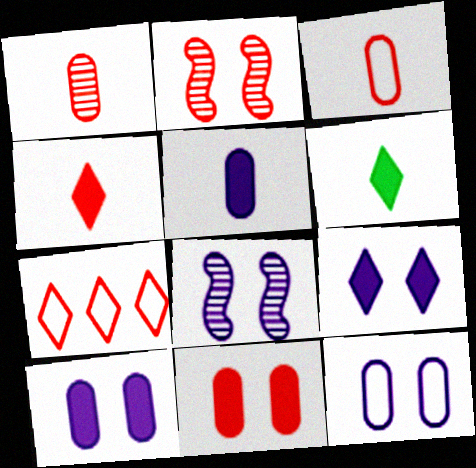[[8, 9, 12]]